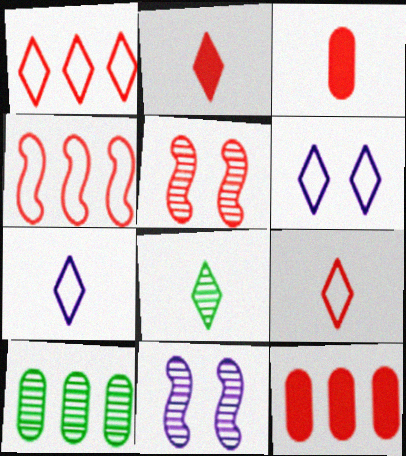[[1, 3, 5], 
[2, 7, 8], 
[5, 9, 12]]